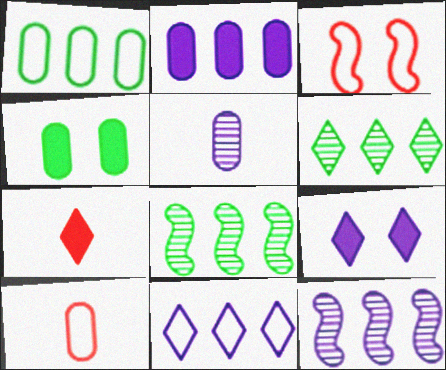[[2, 11, 12], 
[8, 9, 10]]